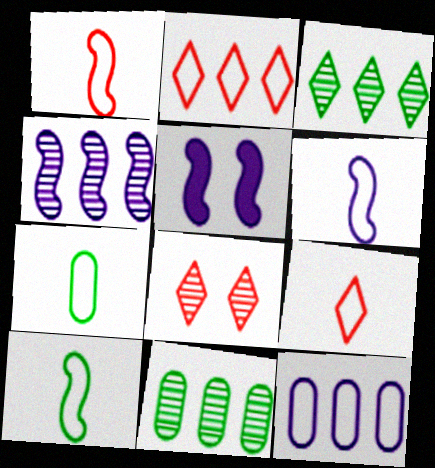[[1, 6, 10], 
[4, 5, 6], 
[5, 9, 11], 
[6, 7, 9]]